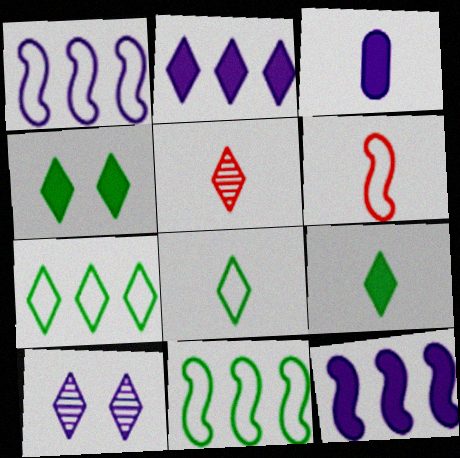[[1, 3, 10]]